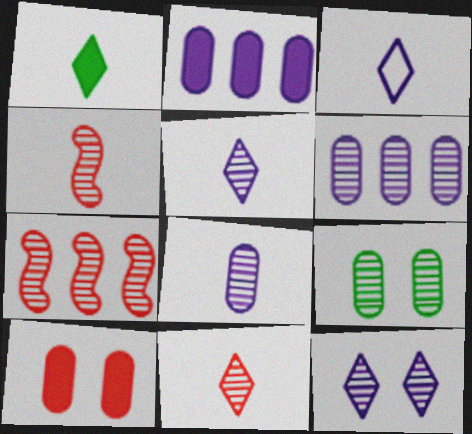[[1, 3, 11], 
[5, 7, 9]]